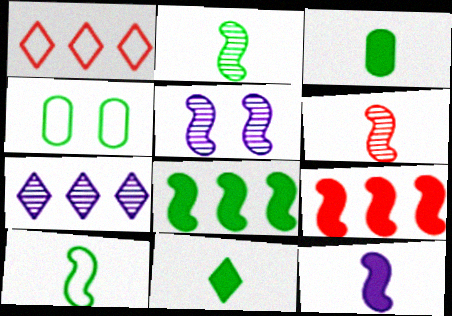[[1, 3, 5], 
[5, 9, 10], 
[6, 10, 12]]